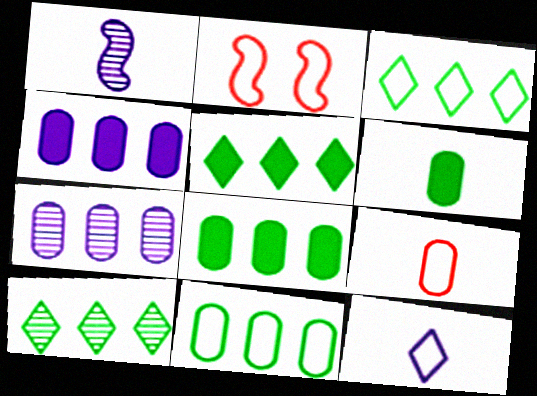[[2, 11, 12], 
[3, 5, 10]]